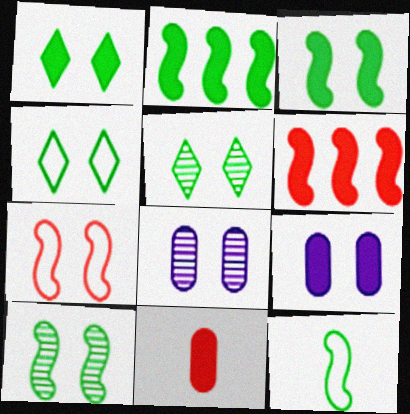[[1, 4, 5], 
[1, 7, 8], 
[2, 10, 12], 
[5, 7, 9]]